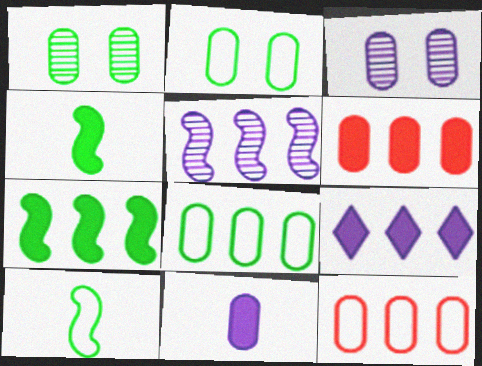[[1, 11, 12], 
[6, 7, 9]]